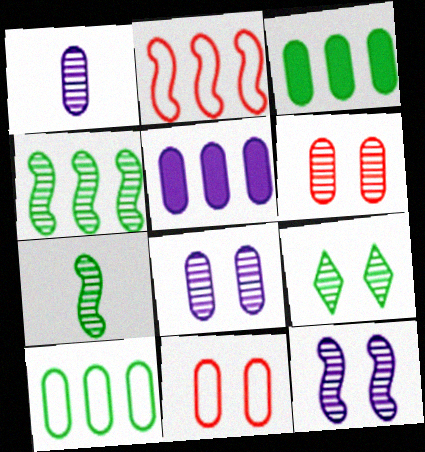[[1, 3, 11], 
[6, 9, 12]]